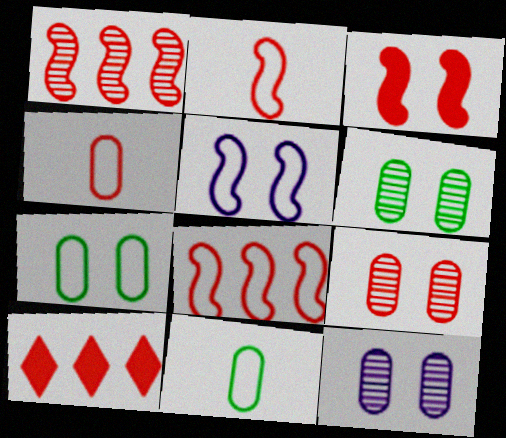[[1, 2, 3], 
[2, 9, 10], 
[6, 9, 12]]